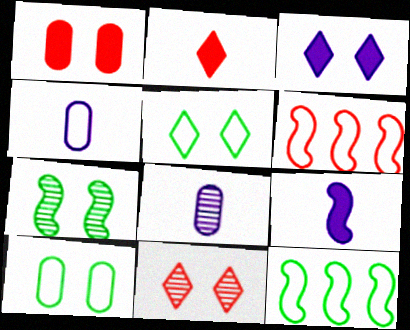[[3, 5, 11], 
[4, 5, 6], 
[6, 7, 9]]